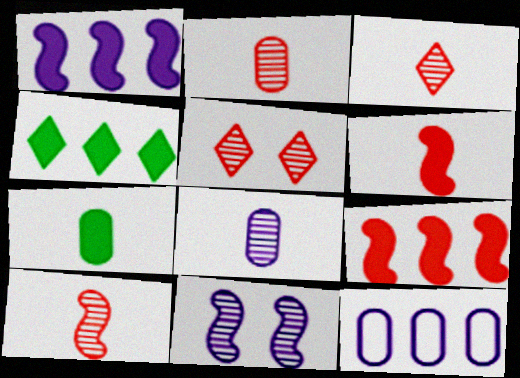[[2, 3, 10]]